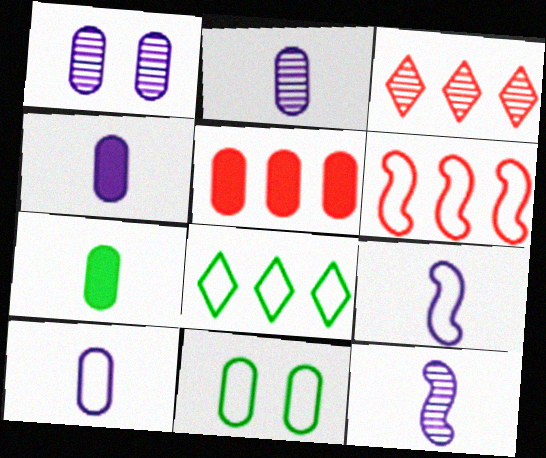[[2, 4, 10], 
[2, 5, 11], 
[3, 5, 6]]